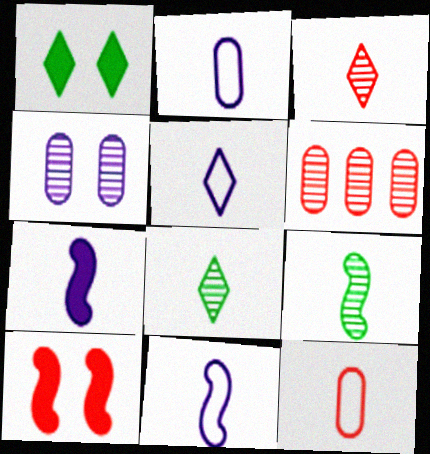[[1, 6, 11], 
[2, 5, 11], 
[7, 8, 12]]